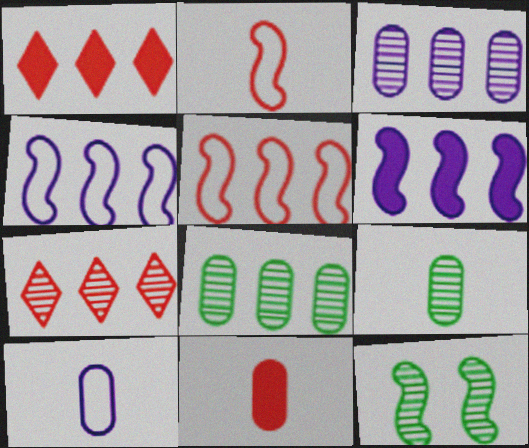[[1, 4, 8], 
[1, 10, 12], 
[2, 6, 12], 
[9, 10, 11]]